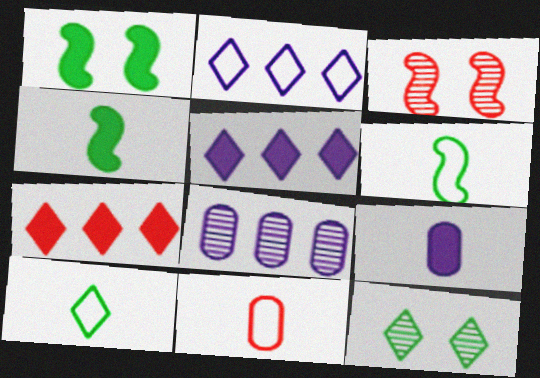[[1, 7, 9], 
[3, 7, 11]]